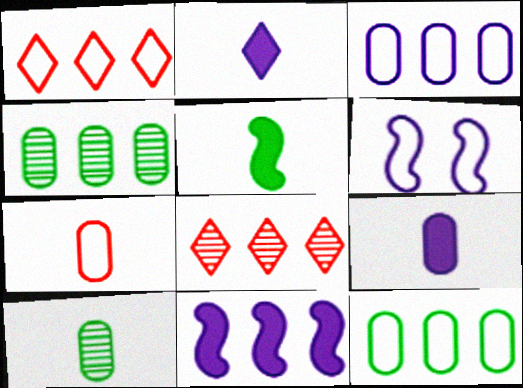[[1, 4, 11], 
[7, 9, 10], 
[8, 11, 12]]